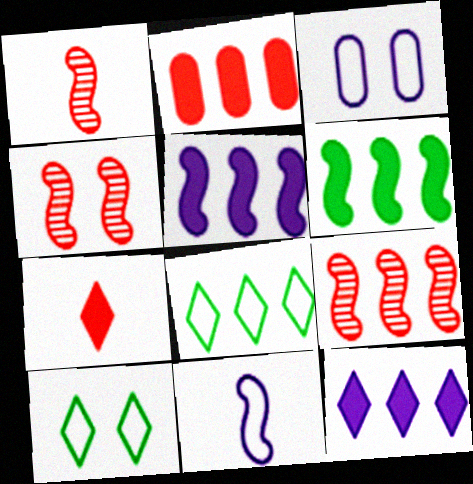[[1, 4, 9], 
[2, 6, 12], 
[4, 6, 11]]